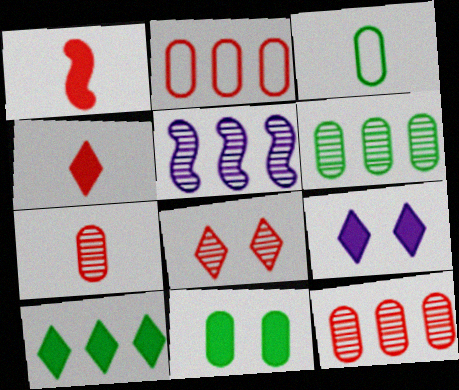[[1, 2, 8], 
[2, 5, 10], 
[3, 6, 11], 
[4, 9, 10]]